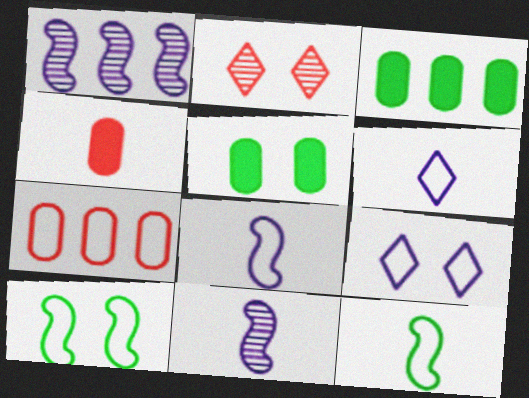[[2, 3, 8], 
[6, 7, 10], 
[7, 9, 12]]